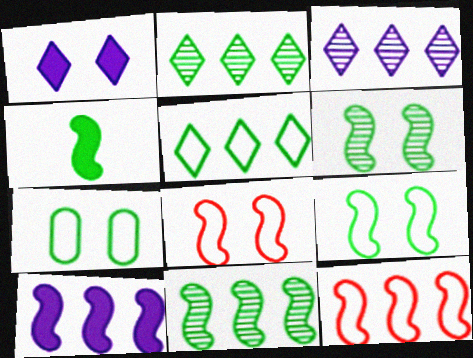[[2, 4, 7], 
[4, 9, 11], 
[10, 11, 12]]